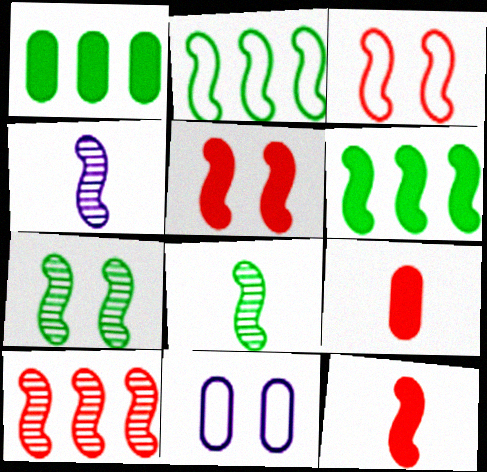[[2, 4, 5], 
[3, 4, 6], 
[3, 10, 12], 
[4, 7, 10]]